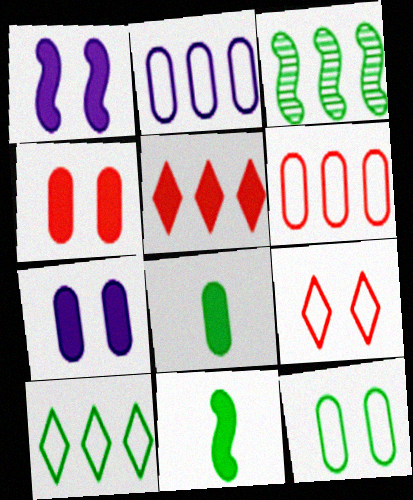[[1, 5, 8], 
[2, 3, 5], 
[5, 7, 11]]